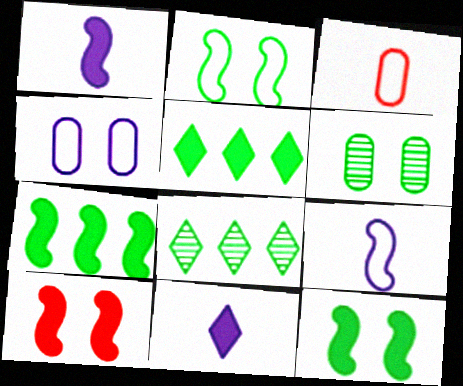[[1, 7, 10]]